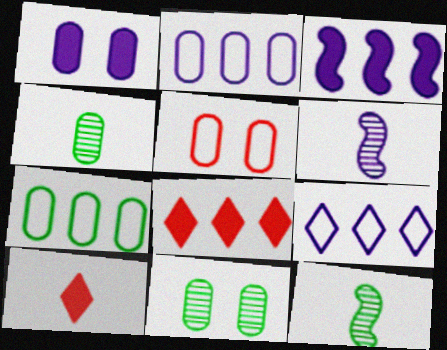[[1, 5, 11], 
[1, 6, 9]]